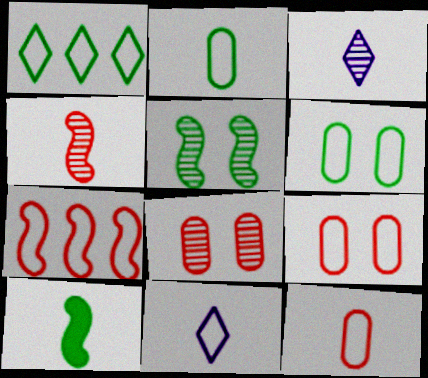[[3, 10, 12], 
[6, 7, 11]]